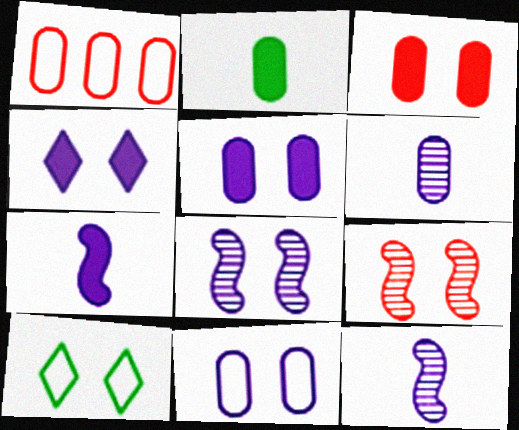[[3, 8, 10], 
[4, 8, 11], 
[5, 9, 10]]